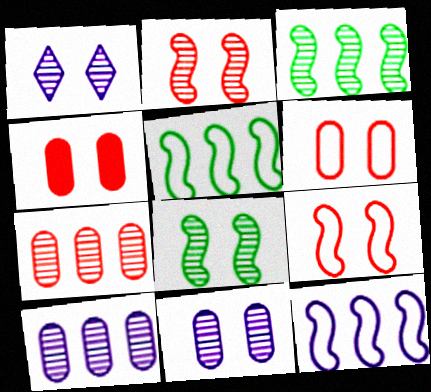[]